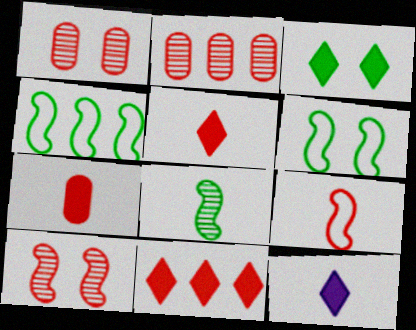[[1, 4, 12], 
[1, 9, 11], 
[2, 6, 12], 
[3, 11, 12]]